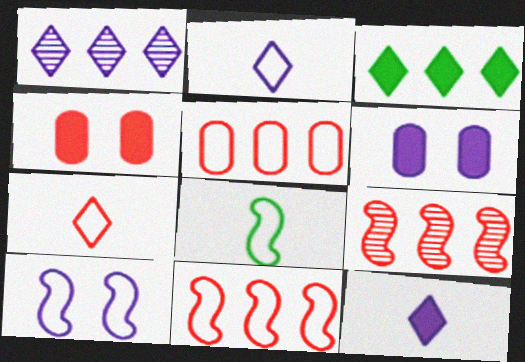[[1, 4, 8], 
[4, 7, 9], 
[8, 10, 11]]